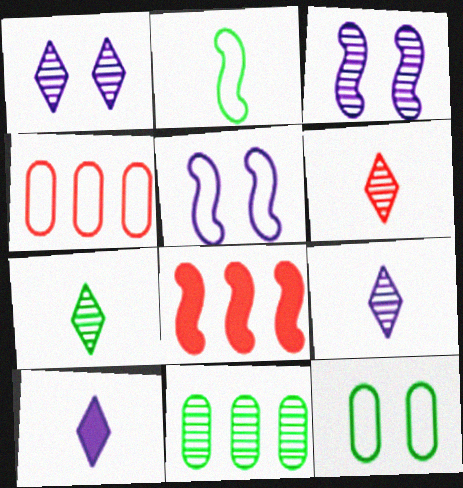[[2, 3, 8], 
[3, 6, 11], 
[6, 7, 9], 
[8, 9, 12]]